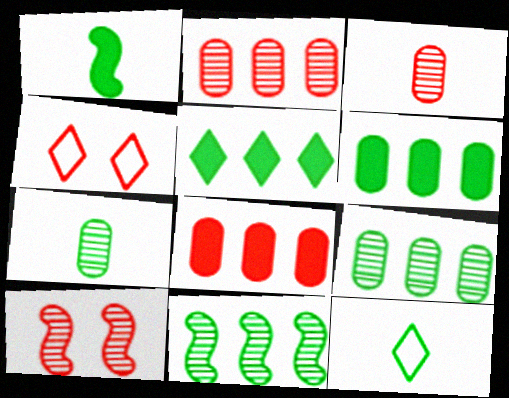[[1, 7, 12]]